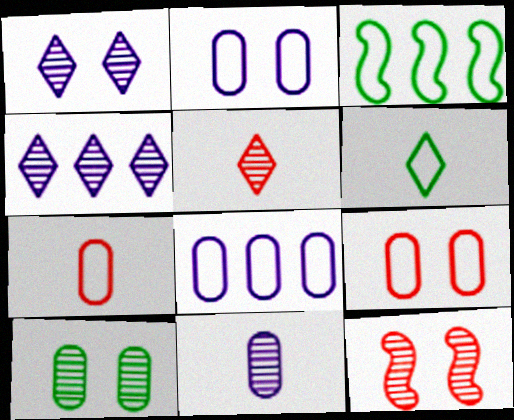[[1, 10, 12]]